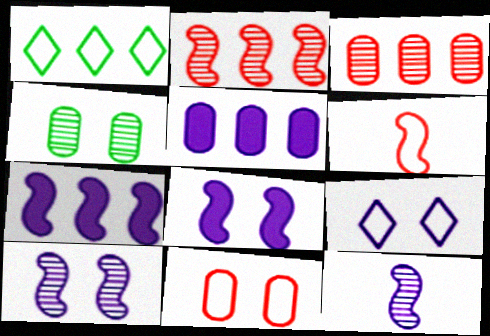[[1, 2, 5], 
[1, 3, 7], 
[5, 9, 12]]